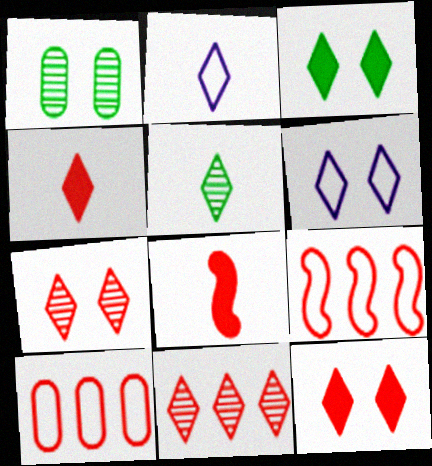[[2, 3, 11], 
[2, 4, 5], 
[3, 6, 7], 
[7, 8, 10]]